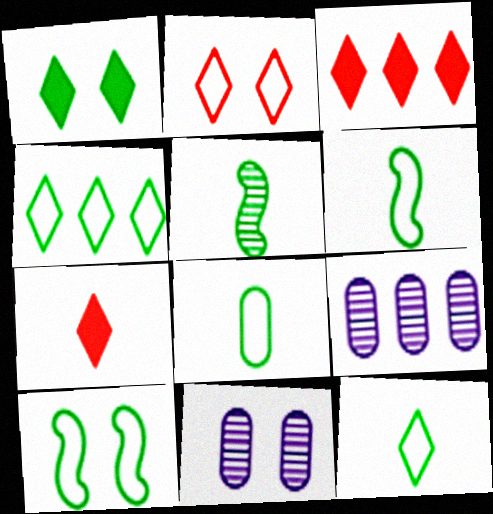[[3, 6, 11], 
[4, 8, 10], 
[6, 8, 12], 
[7, 9, 10]]